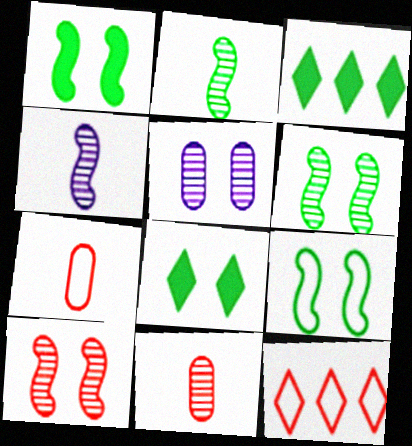[[1, 6, 9]]